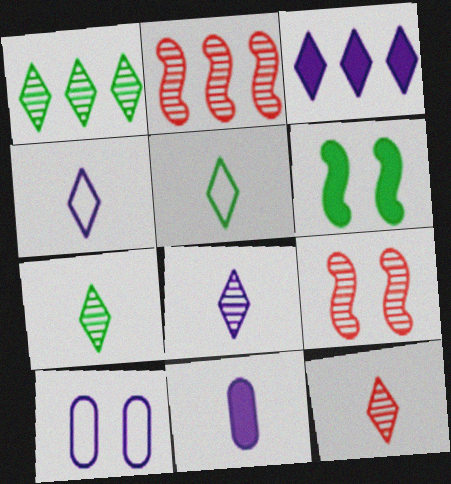[[7, 8, 12]]